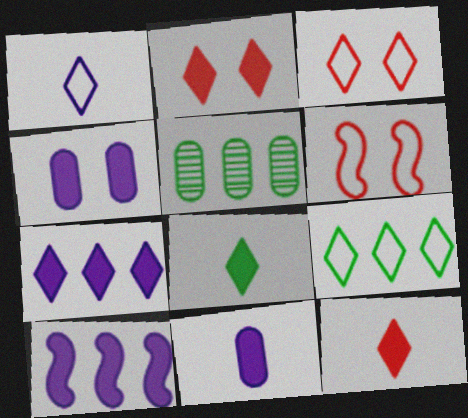[[1, 3, 9], 
[2, 7, 8]]